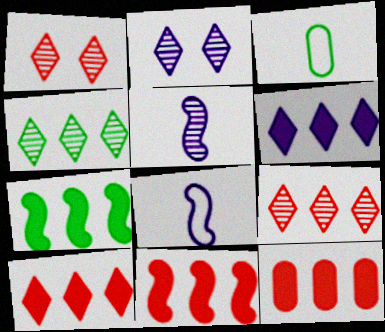[[2, 3, 11], 
[6, 7, 12], 
[10, 11, 12]]